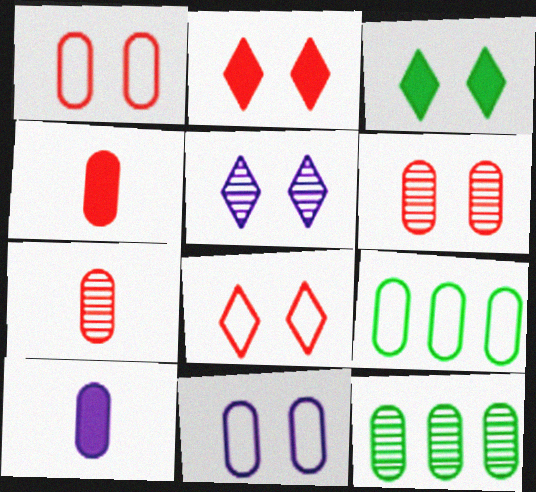[[1, 10, 12], 
[3, 5, 8], 
[4, 11, 12], 
[6, 9, 10]]